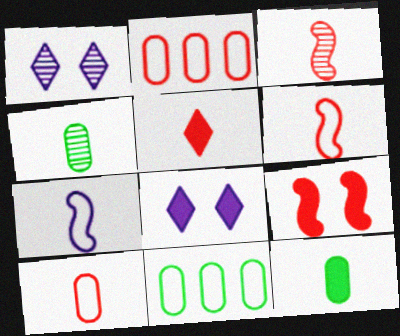[[3, 5, 10], 
[3, 8, 11], 
[4, 5, 7]]